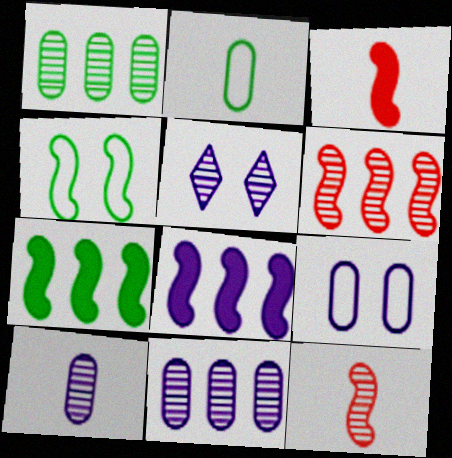[[1, 5, 12], 
[4, 8, 12]]